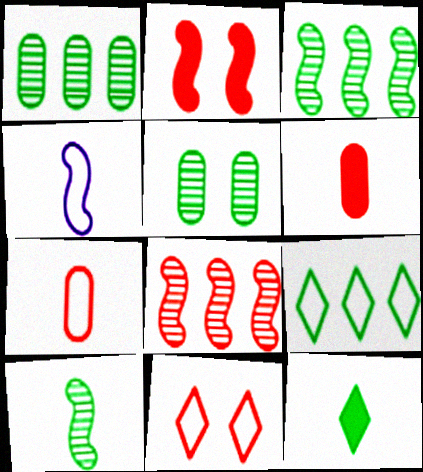[[2, 3, 4], 
[6, 8, 11]]